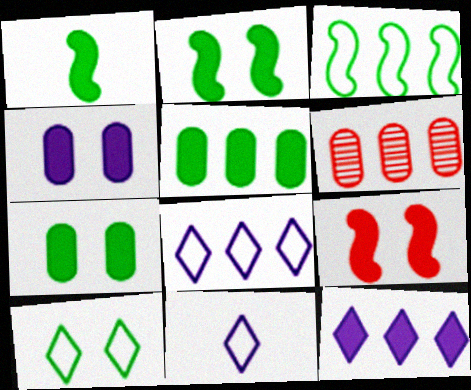[[2, 6, 11], 
[3, 6, 12]]